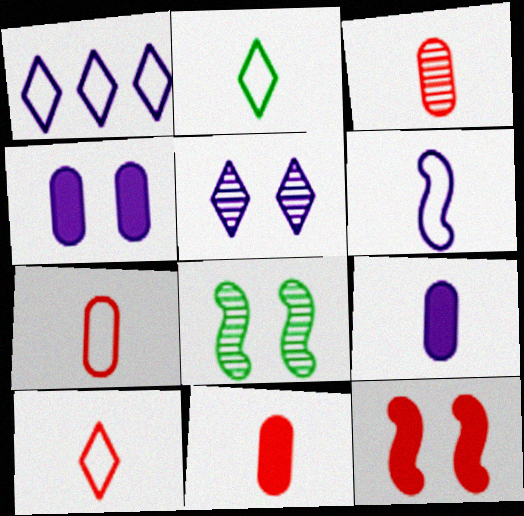[[1, 8, 11], 
[2, 6, 7], 
[3, 7, 11]]